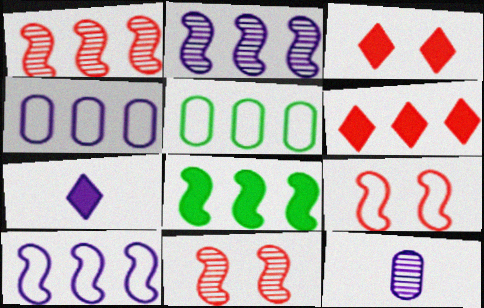[[1, 8, 10], 
[2, 5, 6], 
[5, 7, 11]]